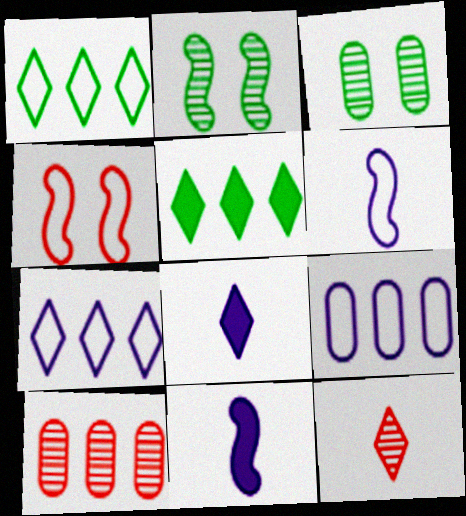[]